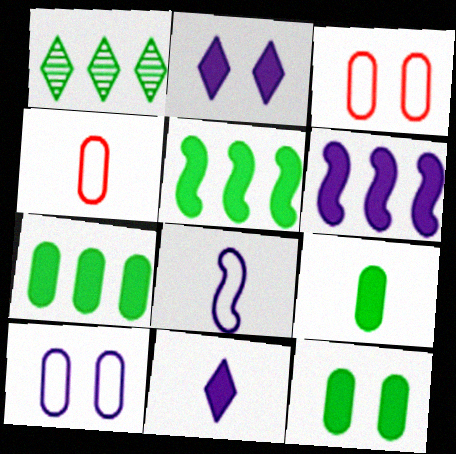[[7, 9, 12]]